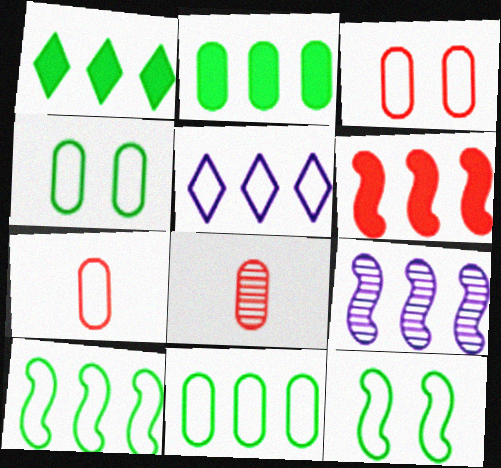[[5, 7, 12], 
[6, 9, 10]]